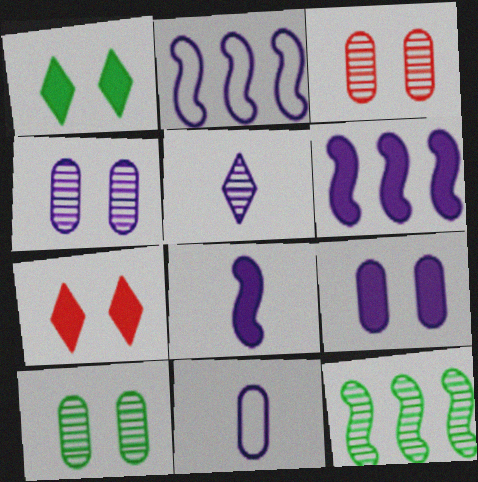[[2, 5, 9], 
[3, 4, 10], 
[3, 5, 12], 
[5, 8, 11], 
[7, 11, 12]]